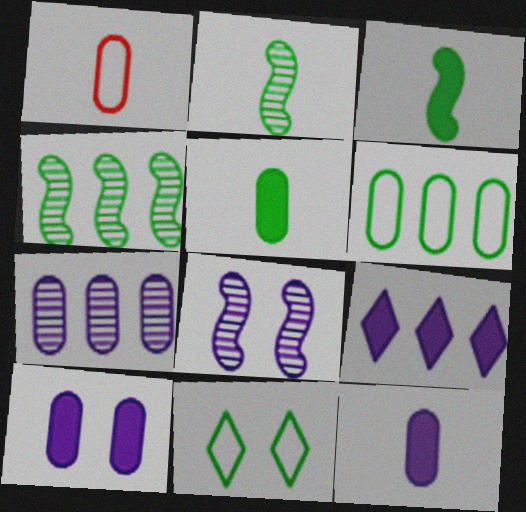[[4, 5, 11]]